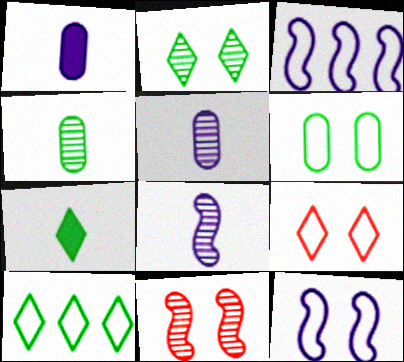[[1, 10, 11], 
[2, 7, 10], 
[6, 9, 12]]